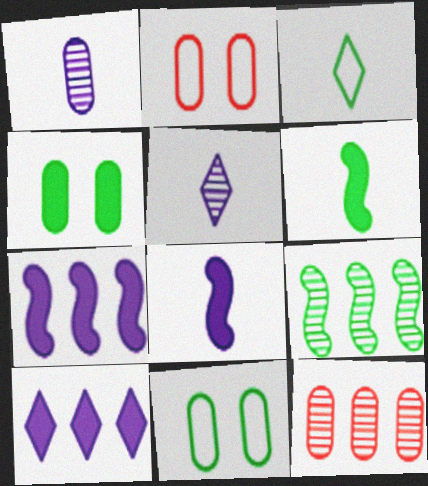[[3, 4, 9]]